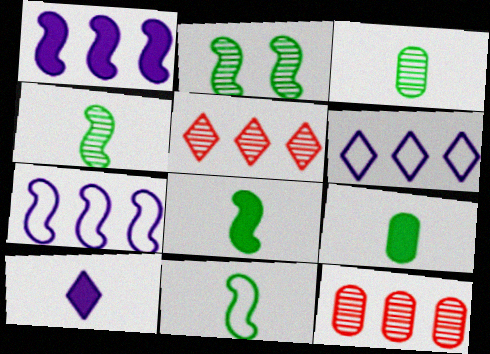[[4, 8, 11]]